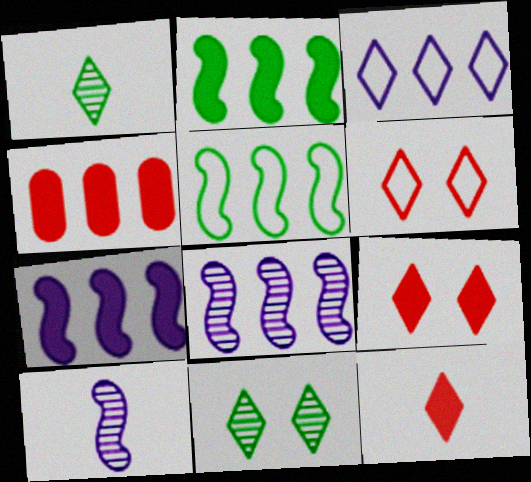[[1, 3, 9], 
[3, 11, 12]]